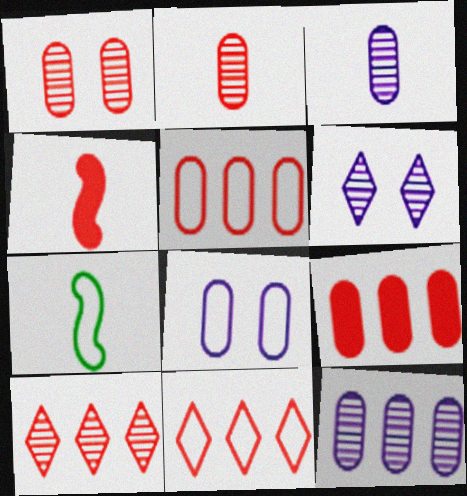[[1, 4, 11], 
[6, 7, 9], 
[7, 8, 11]]